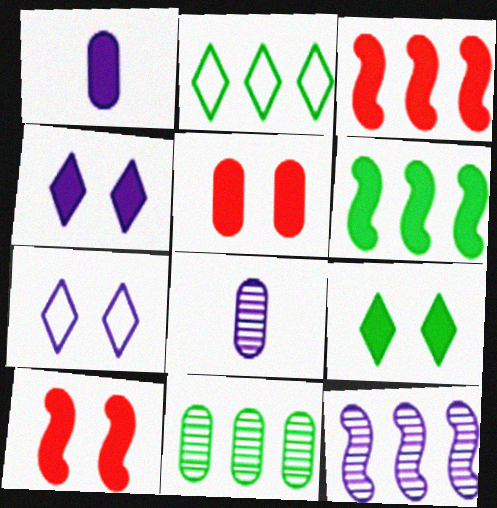[[1, 3, 9], 
[1, 7, 12], 
[2, 6, 11], 
[2, 8, 10]]